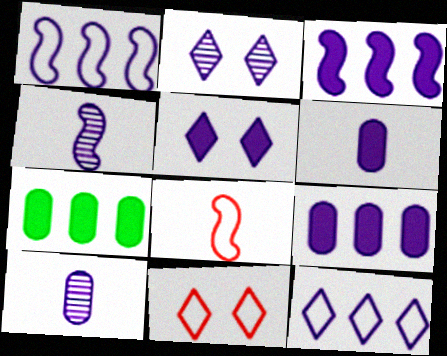[[1, 2, 6], 
[1, 5, 10], 
[2, 7, 8], 
[3, 5, 6], 
[4, 7, 11]]